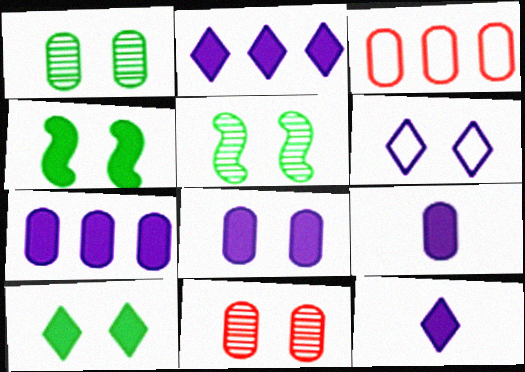[[1, 3, 9], 
[3, 5, 12], 
[4, 6, 11], 
[7, 8, 9]]